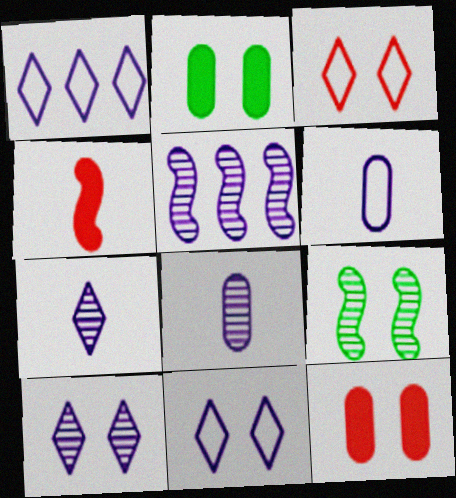[[5, 8, 10], 
[9, 11, 12]]